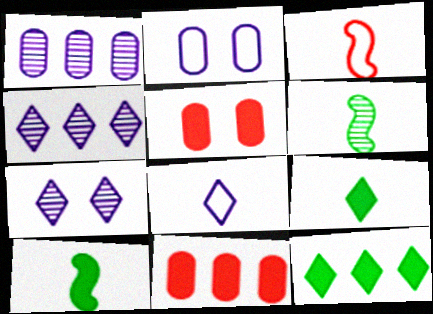[]